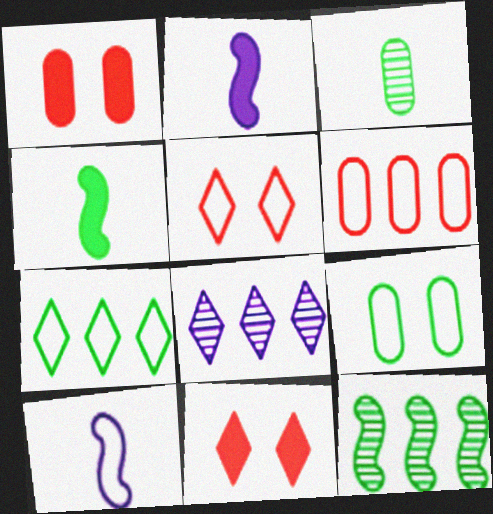[]